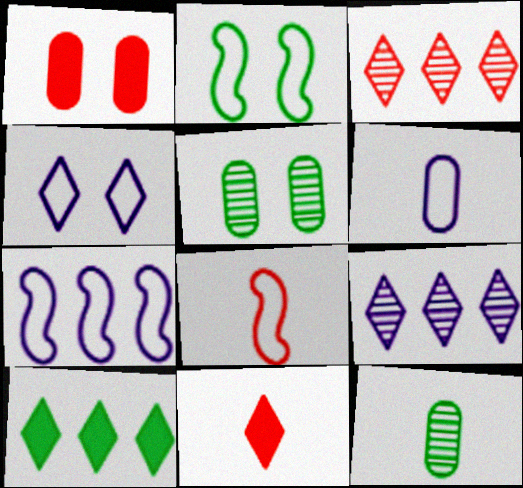[[1, 3, 8], 
[2, 7, 8], 
[2, 10, 12], 
[4, 6, 7], 
[5, 7, 11]]